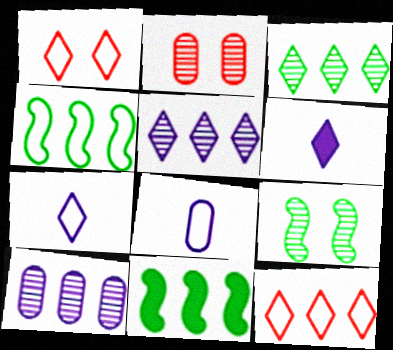[[1, 3, 6], 
[1, 4, 8], 
[2, 4, 6], 
[2, 7, 11], 
[10, 11, 12]]